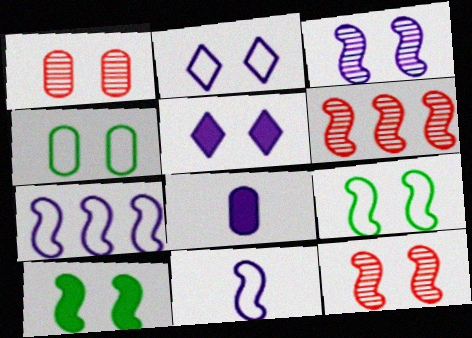[[1, 2, 10], 
[1, 5, 9], 
[4, 5, 12], 
[6, 10, 11]]